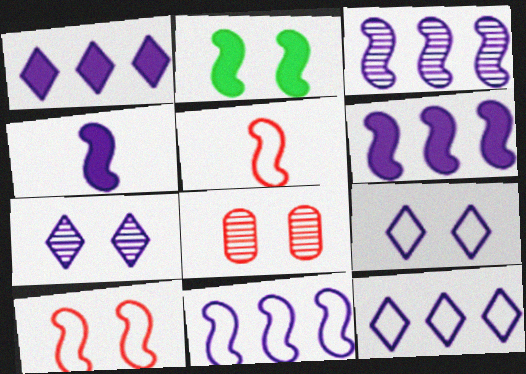[[2, 3, 5], 
[2, 8, 9], 
[3, 6, 11]]